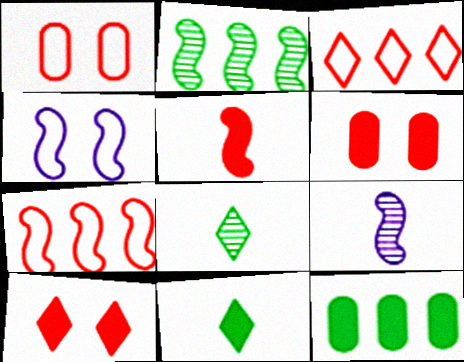[[2, 4, 5]]